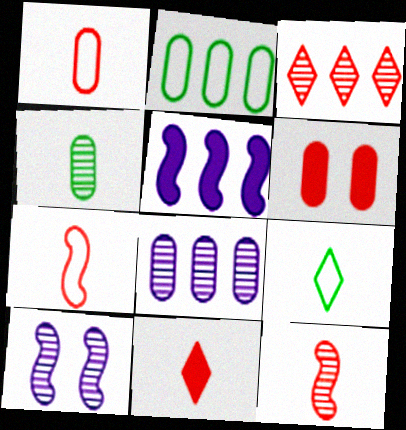[[1, 11, 12], 
[2, 3, 5], 
[2, 10, 11], 
[3, 4, 10], 
[3, 6, 7]]